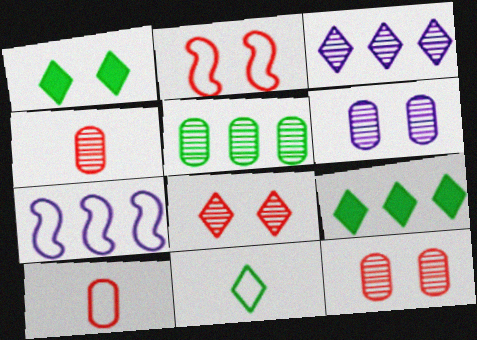[[1, 2, 6], 
[1, 4, 7], 
[4, 5, 6]]